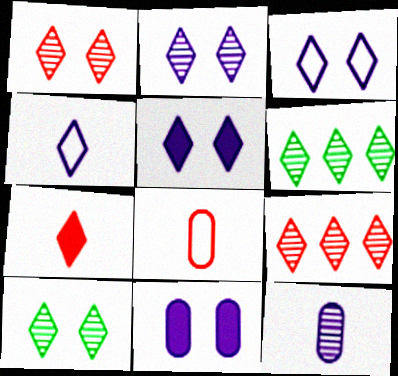[[1, 2, 10], 
[2, 3, 5], 
[3, 6, 7]]